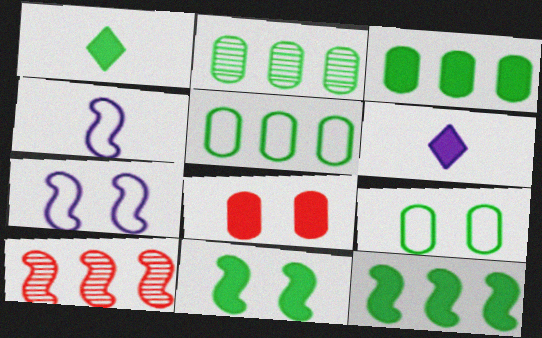[[1, 3, 11], 
[2, 3, 5], 
[4, 10, 11], 
[6, 8, 12], 
[6, 9, 10]]